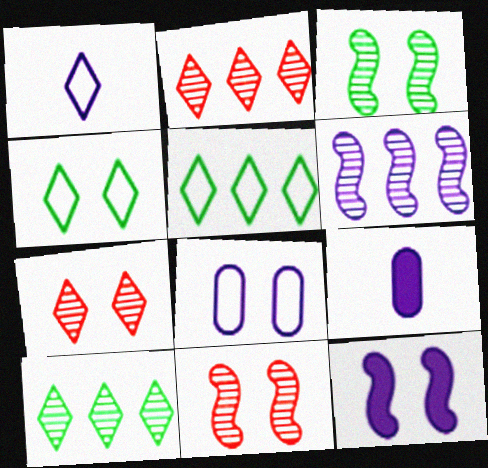[[5, 9, 11]]